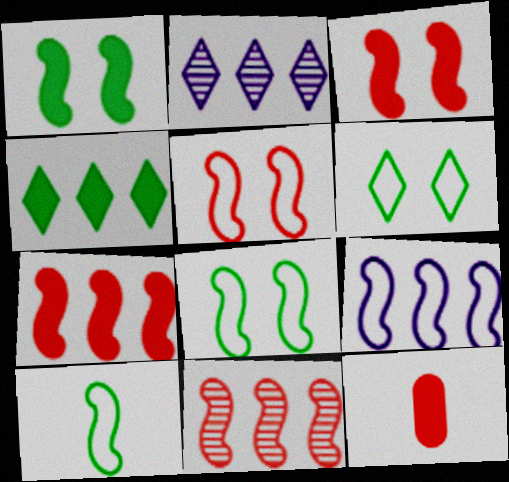[[2, 8, 12], 
[5, 9, 10]]